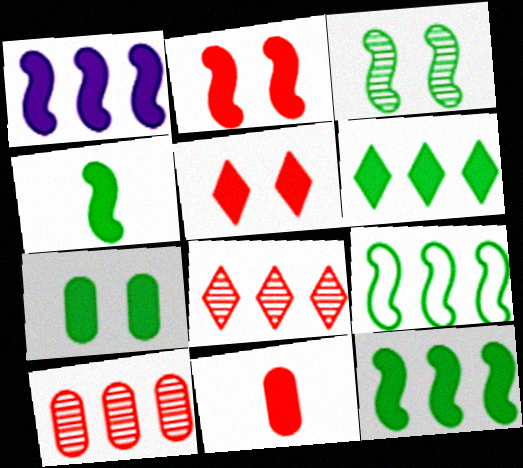[[1, 2, 4], 
[3, 4, 9], 
[4, 6, 7]]